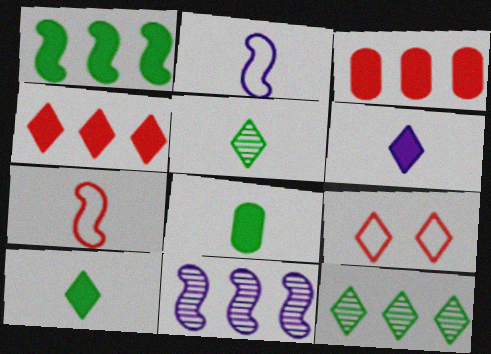[[6, 9, 12], 
[8, 9, 11]]